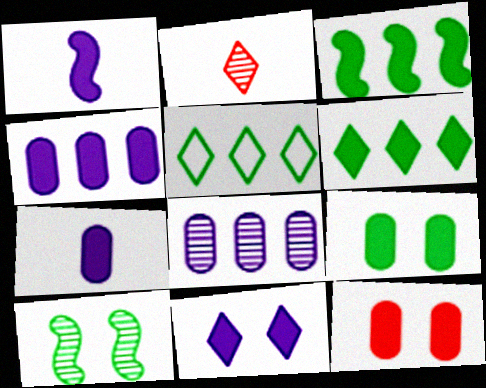[[1, 4, 11], 
[1, 6, 12], 
[2, 5, 11], 
[2, 8, 10]]